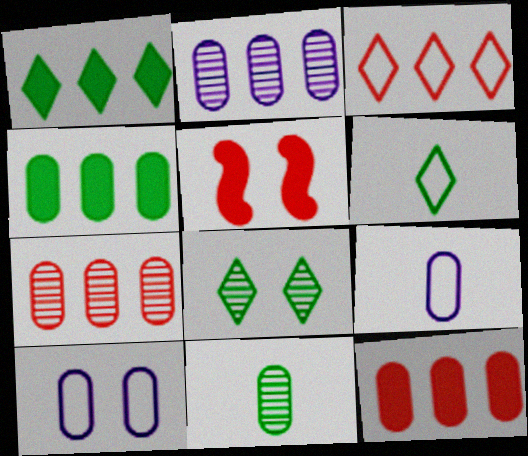[[1, 6, 8], 
[2, 5, 6], 
[5, 8, 10], 
[10, 11, 12]]